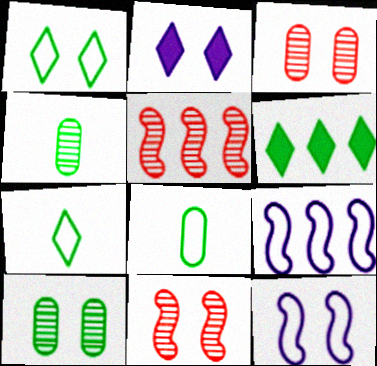[[2, 5, 8]]